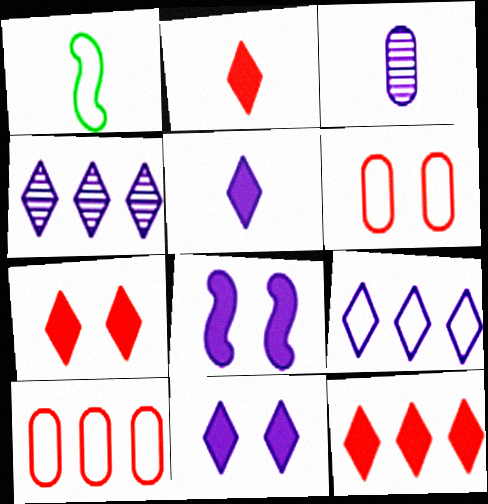[[1, 2, 3], 
[1, 6, 9], 
[2, 7, 12], 
[3, 8, 9]]